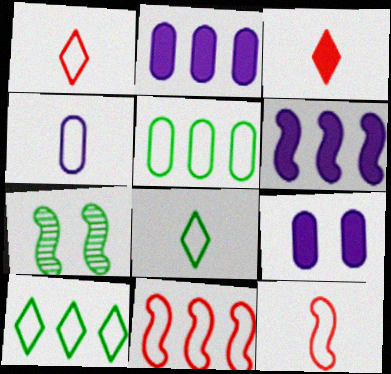[[1, 2, 7], 
[4, 8, 12], 
[6, 7, 12]]